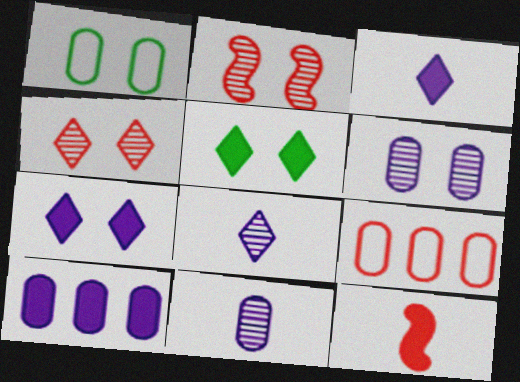[[1, 2, 7], 
[4, 9, 12], 
[5, 10, 12]]